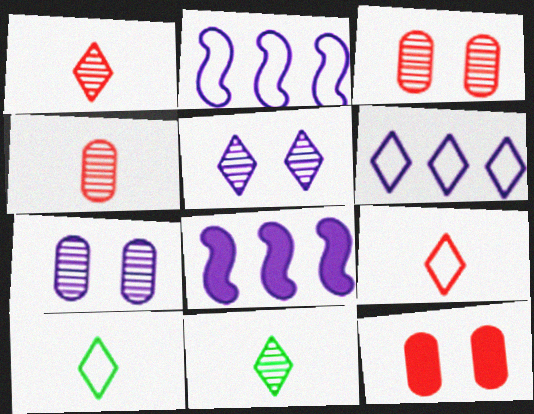[[2, 11, 12], 
[3, 8, 10]]